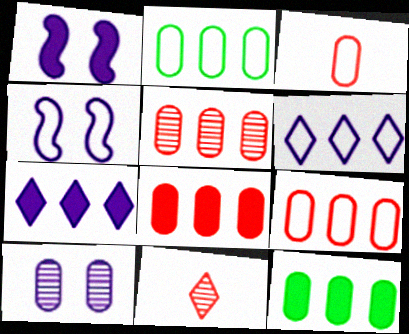[[1, 2, 11], 
[3, 10, 12], 
[4, 11, 12], 
[5, 8, 9]]